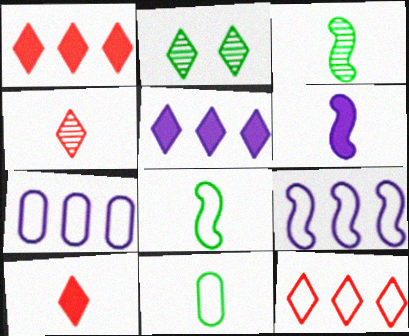[[4, 6, 11]]